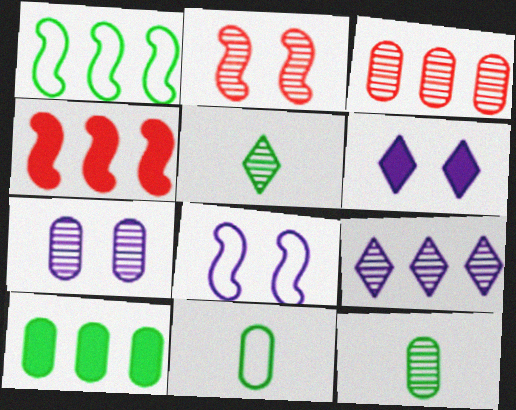[[2, 9, 12], 
[3, 7, 12], 
[6, 7, 8]]